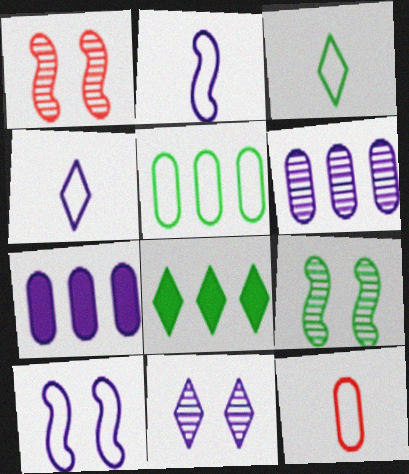[[1, 3, 7], 
[2, 3, 12], 
[2, 7, 11]]